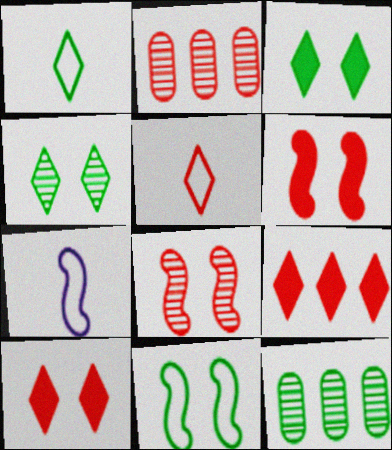[[2, 3, 7], 
[2, 5, 6], 
[7, 10, 12]]